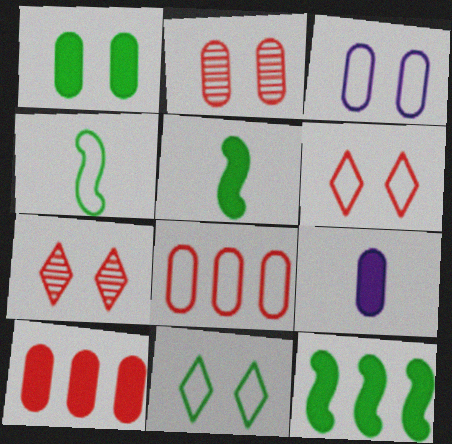[[1, 2, 3], 
[1, 9, 10]]